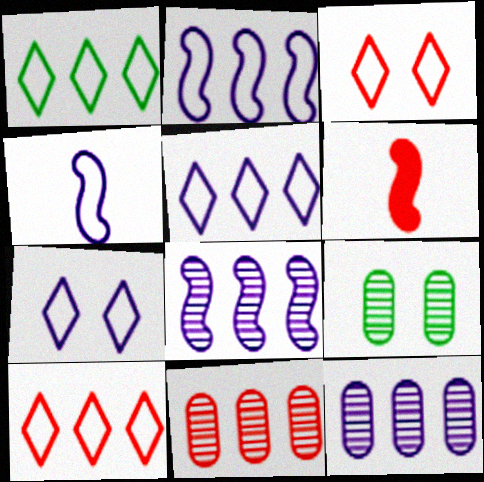[[1, 5, 10], 
[3, 6, 11], 
[5, 6, 9]]